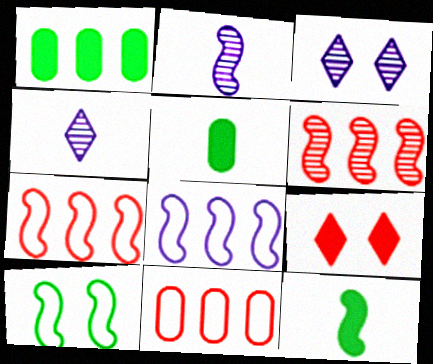[[3, 5, 7], 
[3, 11, 12]]